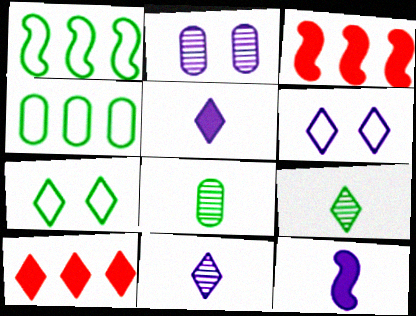[[3, 6, 8], 
[6, 9, 10], 
[7, 10, 11]]